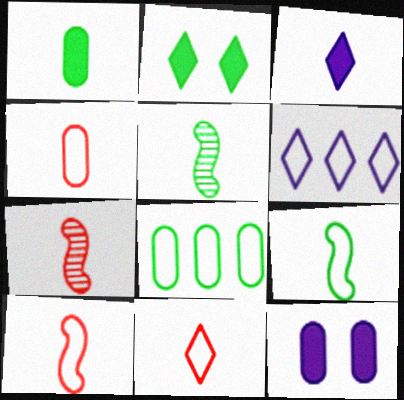[[2, 5, 8], 
[3, 4, 5], 
[4, 10, 11]]